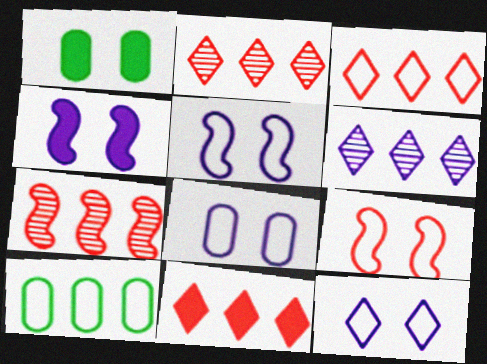[[2, 3, 11], 
[5, 8, 12]]